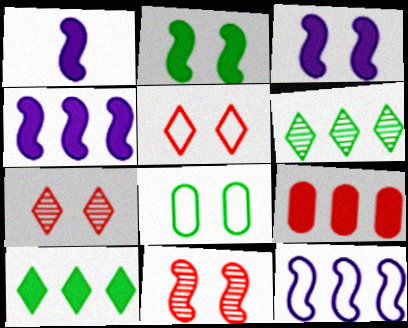[[1, 3, 4], 
[3, 7, 8], 
[4, 9, 10], 
[6, 9, 12]]